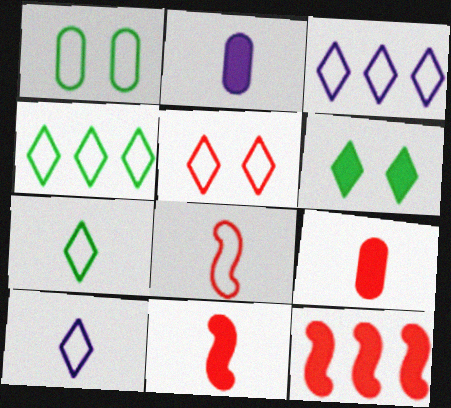[[1, 3, 8], 
[2, 6, 12], 
[3, 5, 7], 
[4, 5, 10]]